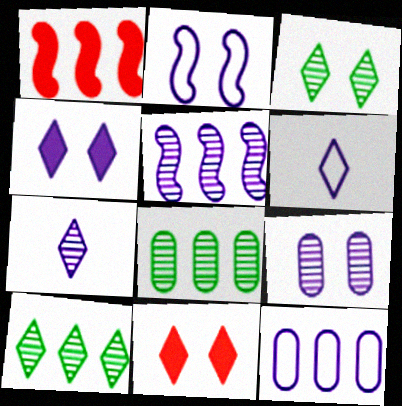[[1, 10, 12], 
[2, 4, 9], 
[2, 6, 12], 
[5, 7, 9], 
[6, 10, 11]]